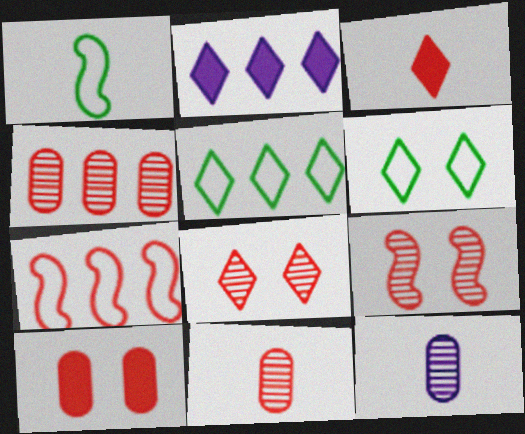[[1, 3, 12]]